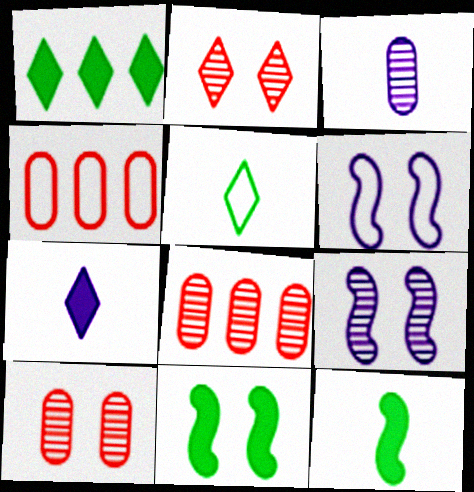[[4, 5, 6]]